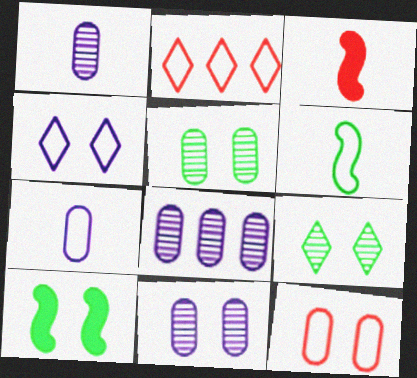[[1, 2, 10], 
[1, 8, 11]]